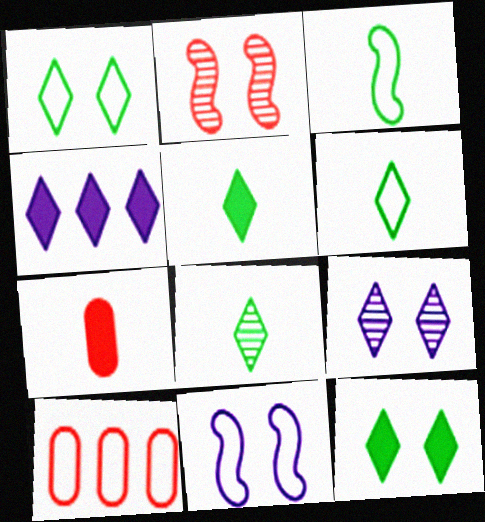[[5, 6, 8], 
[6, 10, 11]]